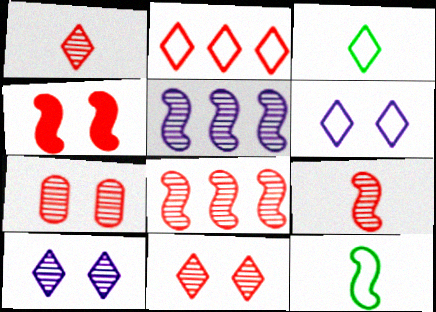[[1, 7, 8], 
[2, 3, 6], 
[4, 5, 12]]